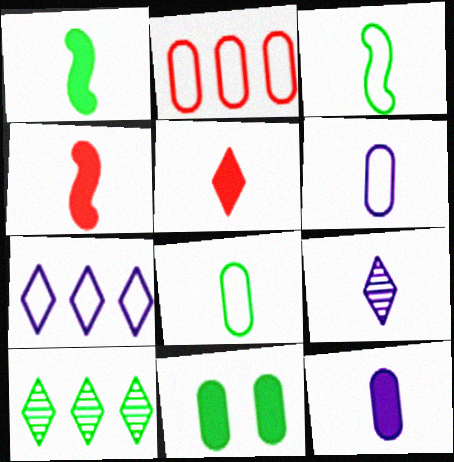[[1, 5, 12], 
[3, 10, 11], 
[4, 8, 9]]